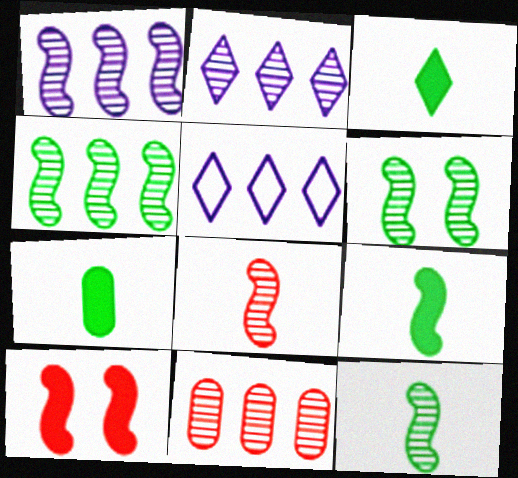[[1, 6, 8], 
[2, 4, 11], 
[3, 7, 9], 
[4, 6, 12]]